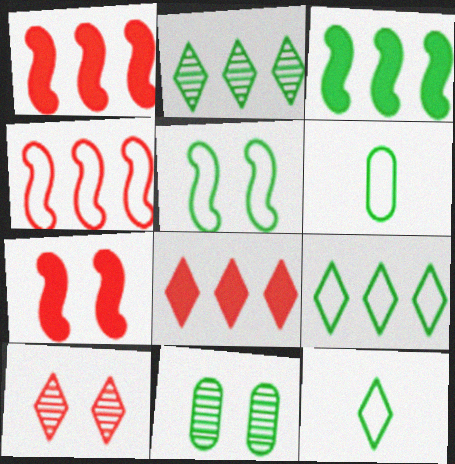[[3, 11, 12], 
[5, 6, 9]]